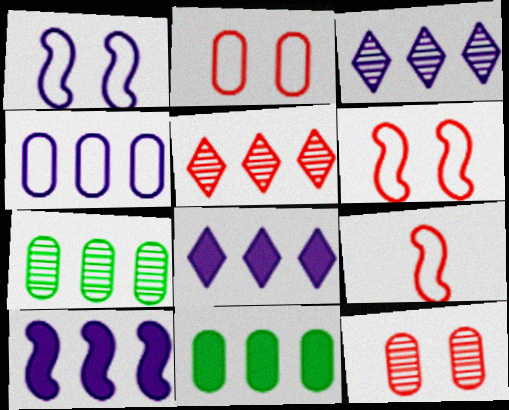[[3, 4, 10]]